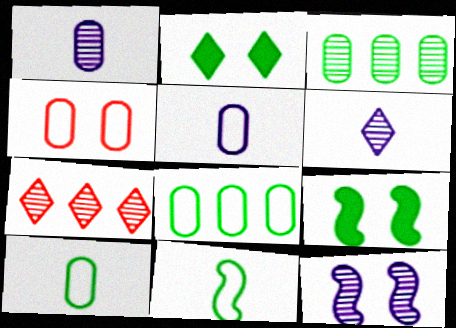[[2, 3, 11], 
[2, 4, 12], 
[4, 5, 8], 
[5, 7, 9]]